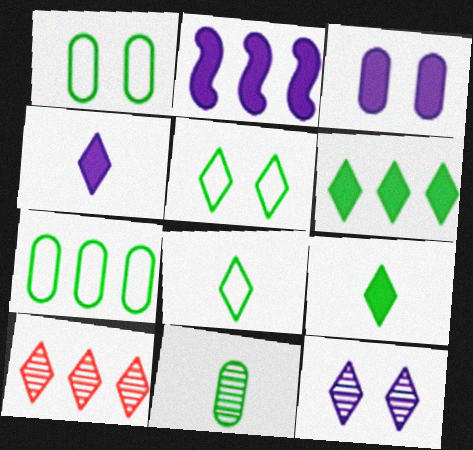[[2, 3, 4], 
[2, 7, 10], 
[4, 5, 10]]